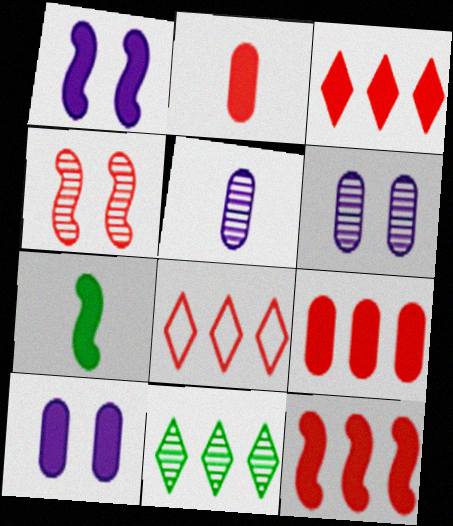[[1, 7, 12], 
[2, 4, 8], 
[3, 7, 10], 
[3, 9, 12], 
[4, 5, 11], 
[6, 7, 8]]